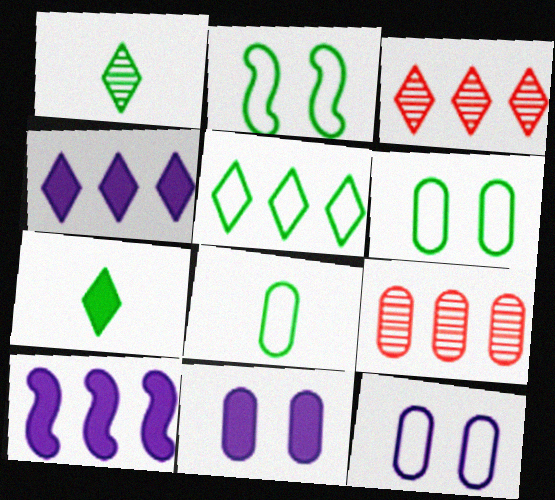[[2, 5, 8], 
[3, 4, 5], 
[5, 9, 10], 
[8, 9, 11]]